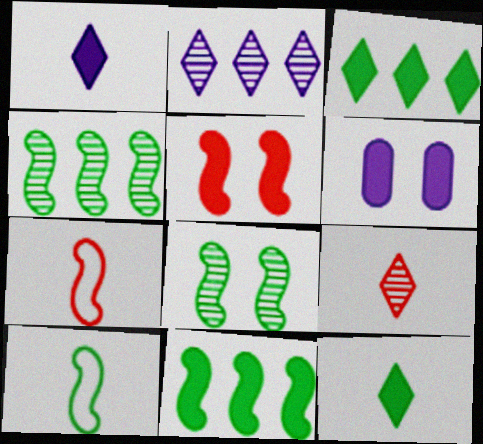[[8, 10, 11]]